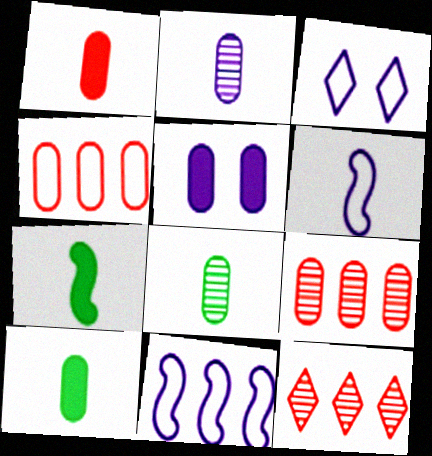[[3, 7, 9], 
[4, 5, 8]]